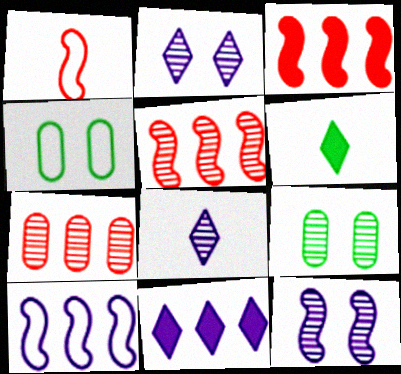[[1, 9, 11], 
[3, 4, 8], 
[5, 8, 9]]